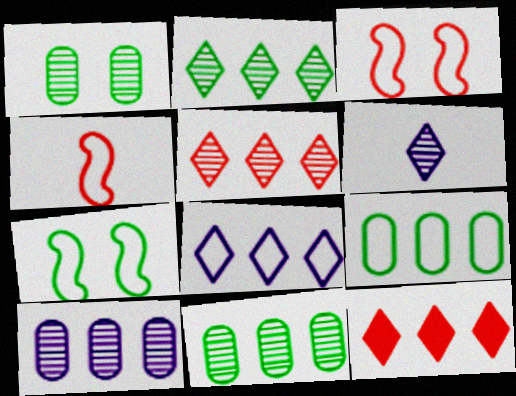[[2, 8, 12]]